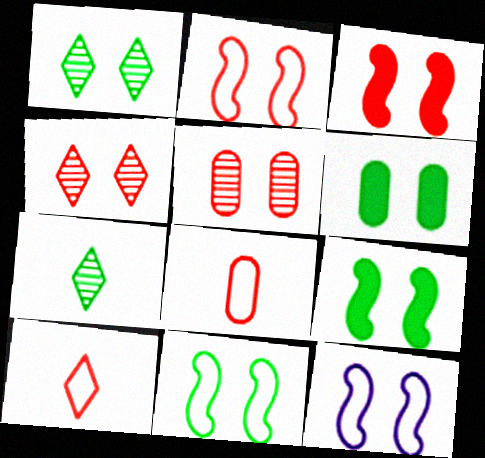[[1, 6, 11], 
[2, 11, 12], 
[4, 6, 12]]